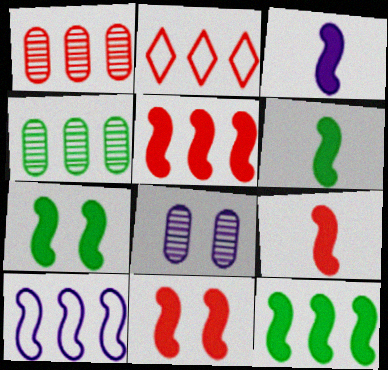[[1, 2, 5], 
[2, 6, 8], 
[3, 5, 7], 
[3, 6, 9], 
[3, 11, 12], 
[5, 9, 11], 
[6, 7, 12]]